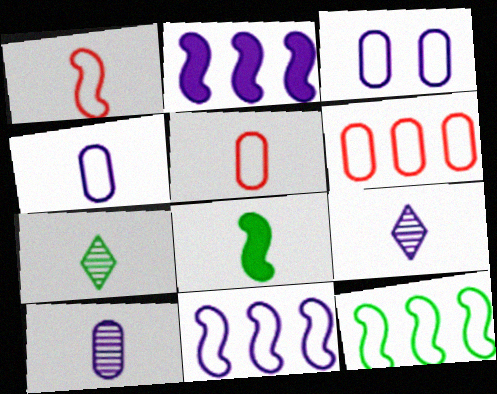[[2, 3, 9], 
[5, 8, 9]]